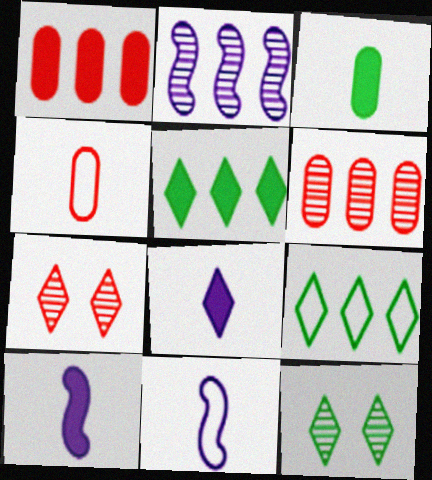[[1, 2, 9], 
[1, 11, 12], 
[7, 8, 9]]